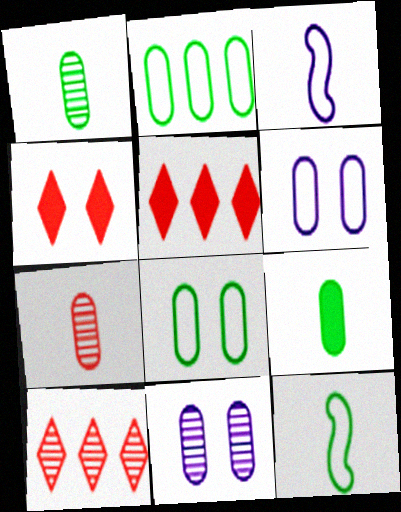[[5, 11, 12]]